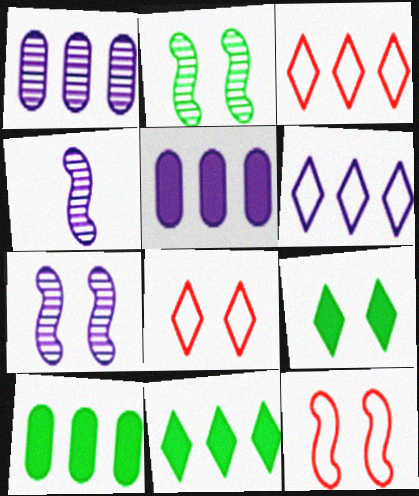[[4, 8, 10]]